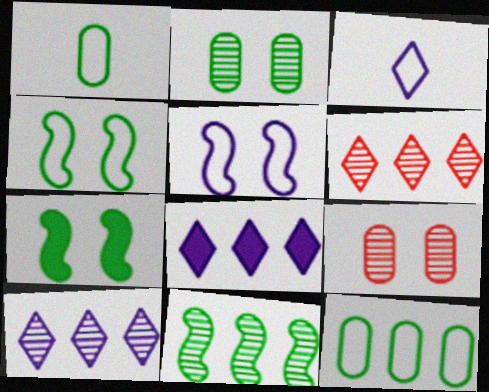[]